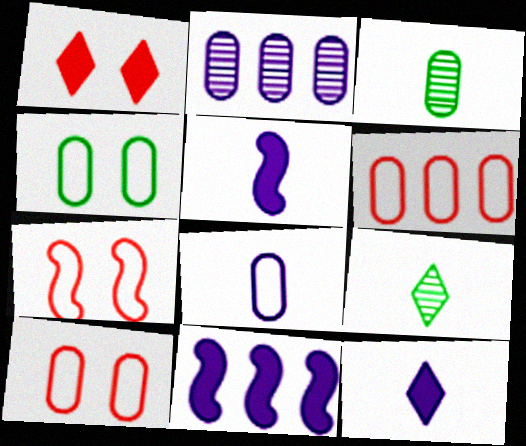[[4, 6, 8], 
[9, 10, 11]]